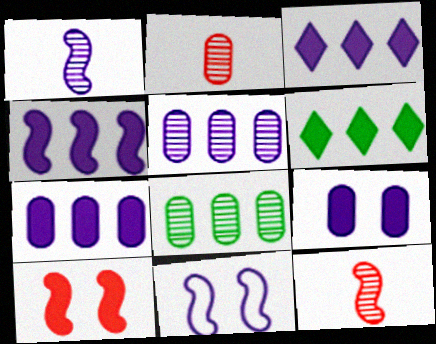[[1, 4, 11], 
[2, 6, 11], 
[3, 4, 7]]